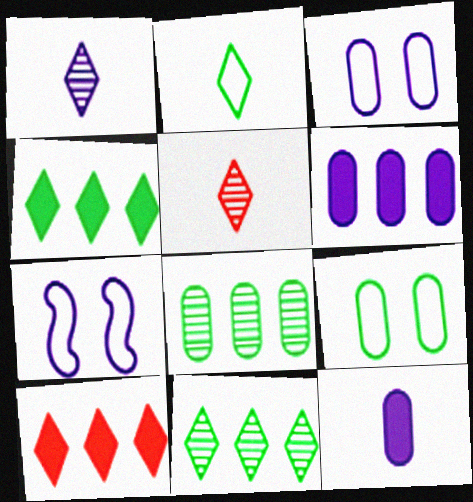[[1, 6, 7]]